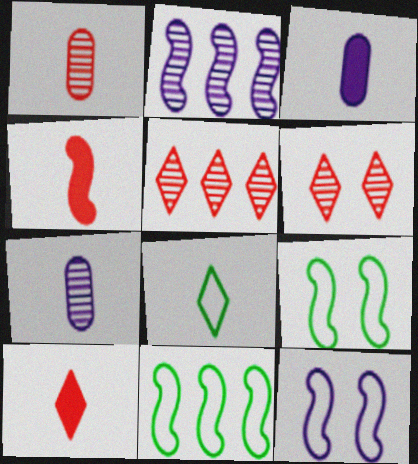[[2, 4, 9], 
[3, 5, 9], 
[3, 6, 11], 
[4, 7, 8]]